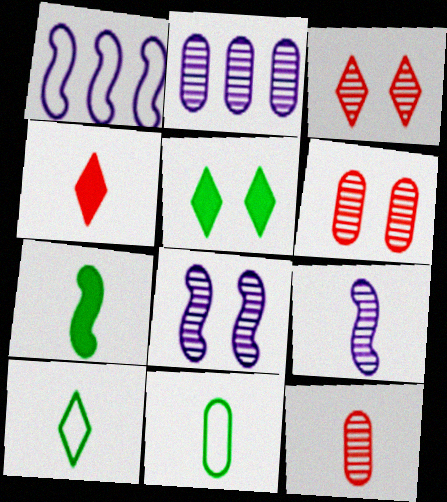[[1, 5, 12], 
[4, 9, 11]]